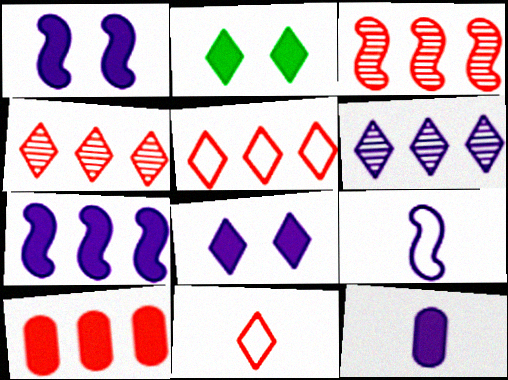[[2, 6, 11], 
[3, 5, 10], 
[7, 8, 12]]